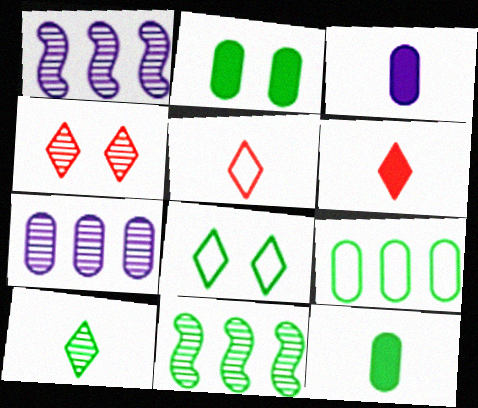[[1, 2, 5], 
[8, 11, 12]]